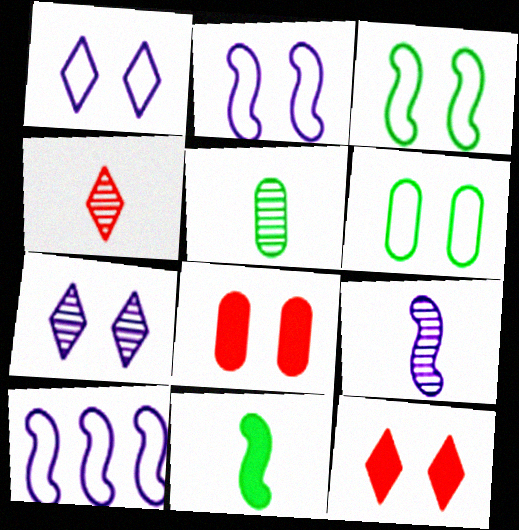[[3, 7, 8], 
[4, 5, 9], 
[5, 10, 12]]